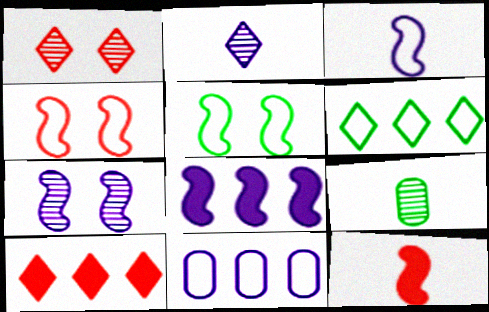[[3, 7, 8]]